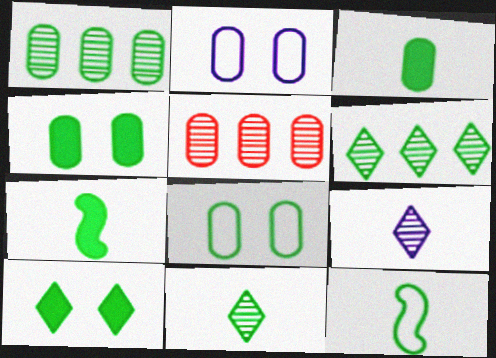[[1, 3, 8], 
[1, 10, 12], 
[2, 3, 5], 
[3, 11, 12], 
[4, 6, 12], 
[6, 7, 8]]